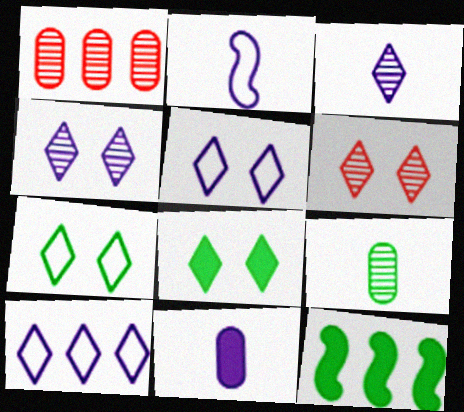[[1, 2, 8], 
[1, 10, 12], 
[2, 3, 11], 
[5, 6, 8], 
[7, 9, 12]]